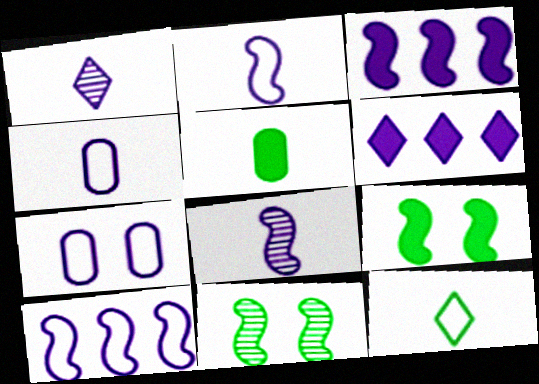[[1, 3, 7], 
[6, 7, 8]]